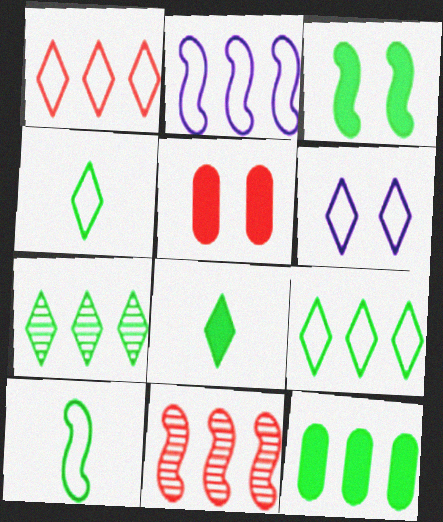[[1, 4, 6], 
[3, 8, 12]]